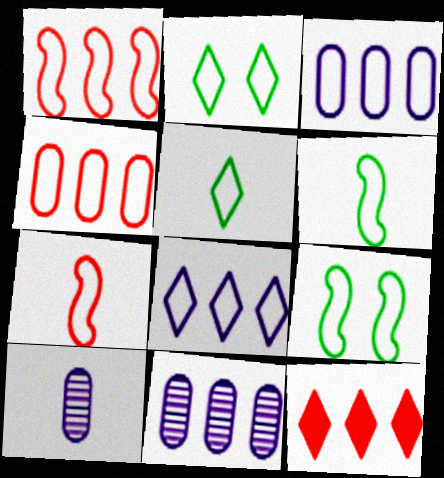[[2, 3, 7], 
[9, 10, 12]]